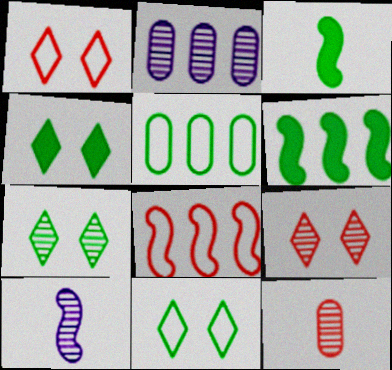[[1, 2, 3], 
[3, 5, 7], 
[4, 7, 11]]